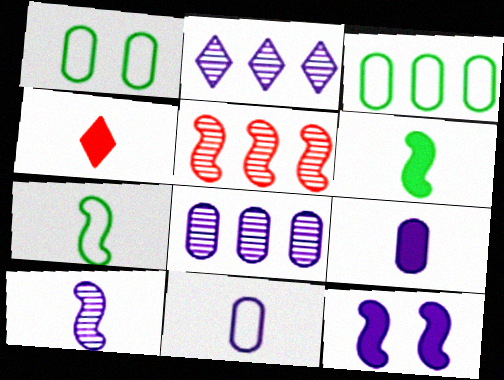[[2, 11, 12], 
[4, 6, 9], 
[5, 7, 12]]